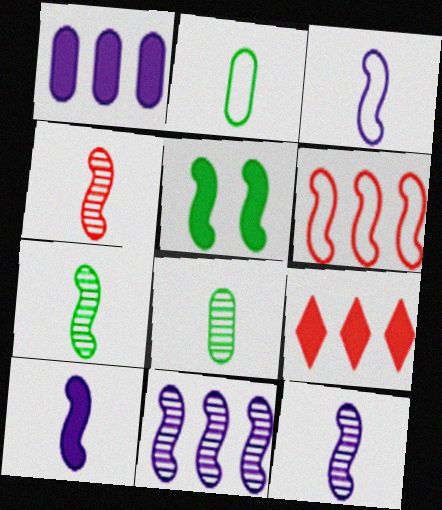[[3, 10, 12], 
[4, 7, 12], 
[5, 6, 12]]